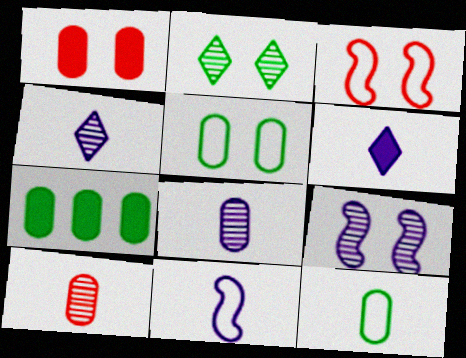[[3, 4, 7], 
[6, 8, 11]]